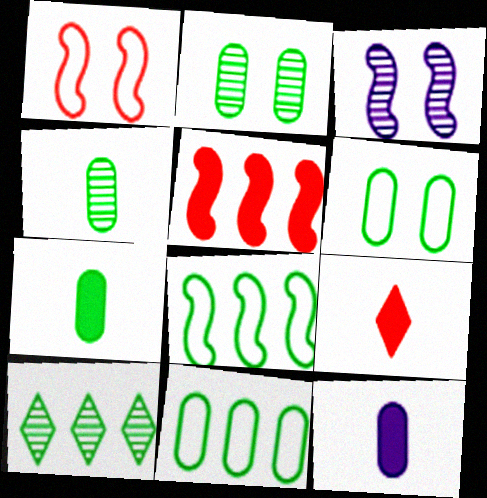[[1, 10, 12], 
[2, 7, 11], 
[3, 9, 11]]